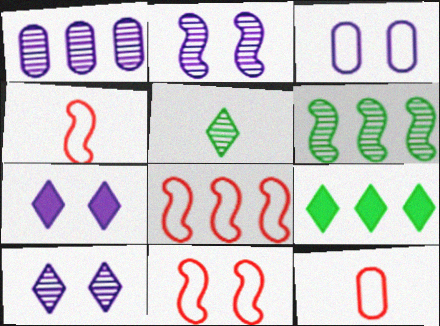[[1, 8, 9], 
[2, 3, 7], 
[2, 9, 12], 
[4, 8, 11], 
[6, 7, 12]]